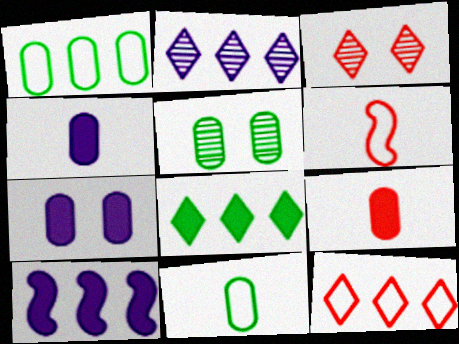[[2, 8, 12], 
[3, 10, 11]]